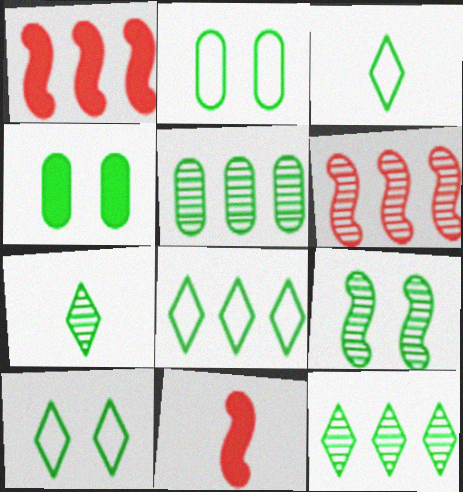[[3, 8, 10], 
[4, 9, 10], 
[5, 7, 9]]